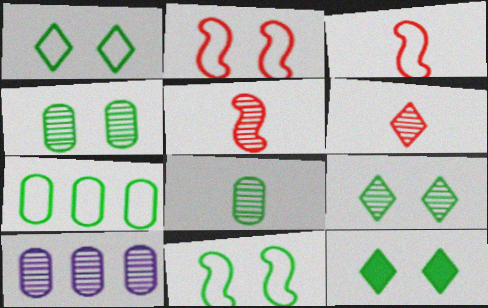[[1, 9, 12], 
[3, 10, 12], 
[4, 11, 12], 
[5, 9, 10]]